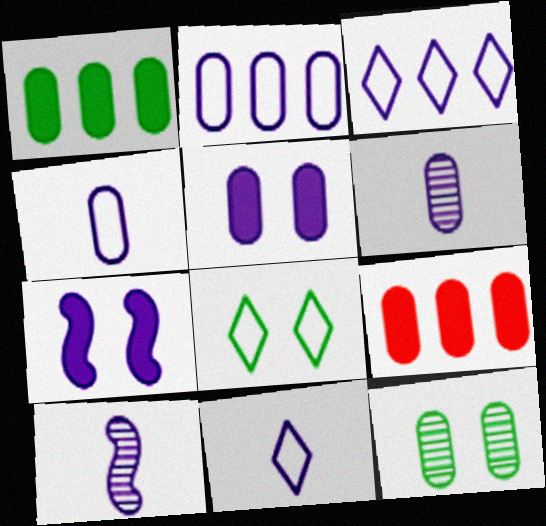[[2, 5, 6], 
[3, 5, 10], 
[3, 6, 7], 
[4, 9, 12], 
[8, 9, 10]]